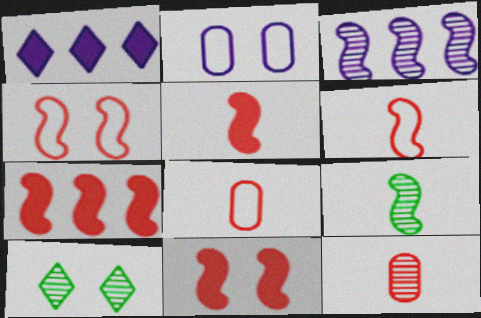[[2, 10, 11], 
[3, 10, 12], 
[5, 7, 11]]